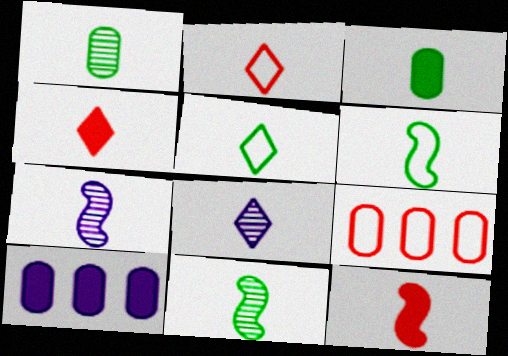[[2, 3, 7], 
[3, 5, 11], 
[4, 5, 8], 
[6, 7, 12]]